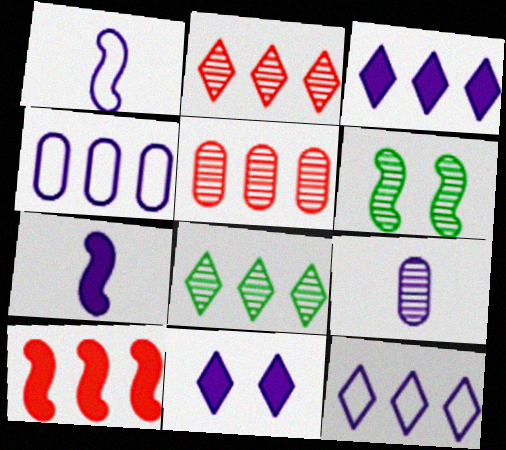[[1, 6, 10], 
[2, 6, 9], 
[4, 8, 10]]